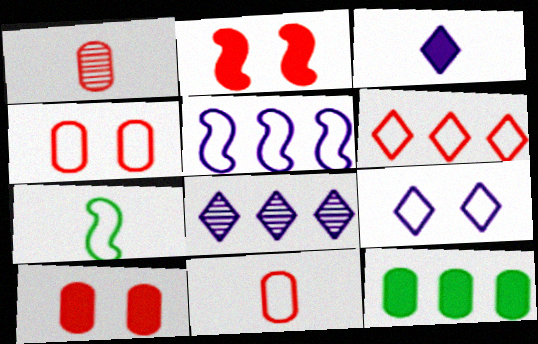[[1, 2, 6], 
[1, 3, 7], 
[2, 3, 12], 
[3, 8, 9], 
[7, 8, 10]]